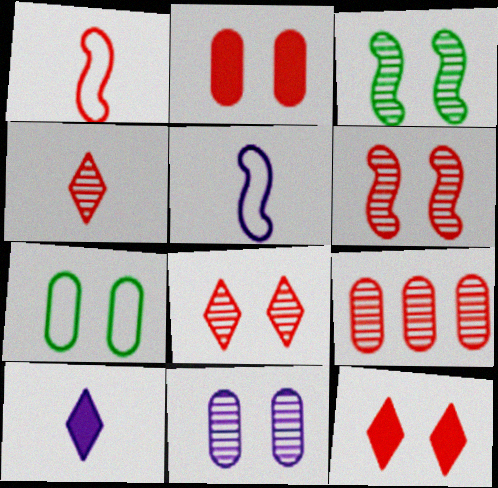[[1, 9, 12], 
[2, 7, 11], 
[3, 8, 11], 
[4, 6, 9]]